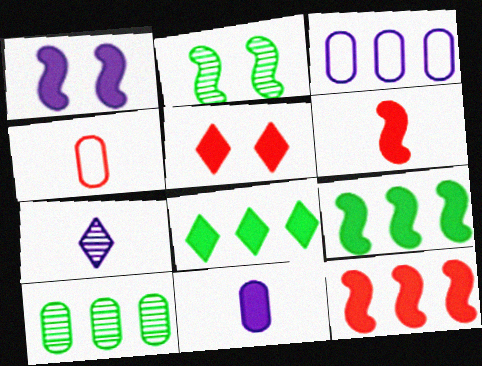[[1, 3, 7], 
[1, 6, 9], 
[5, 9, 11]]